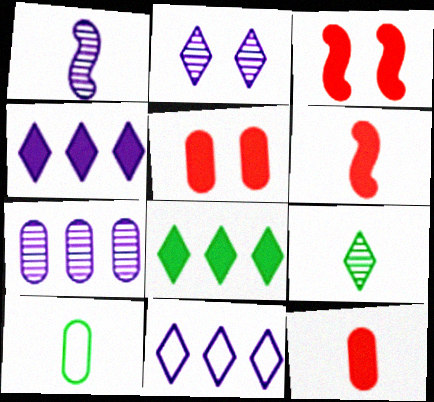[[1, 2, 7], 
[5, 7, 10]]